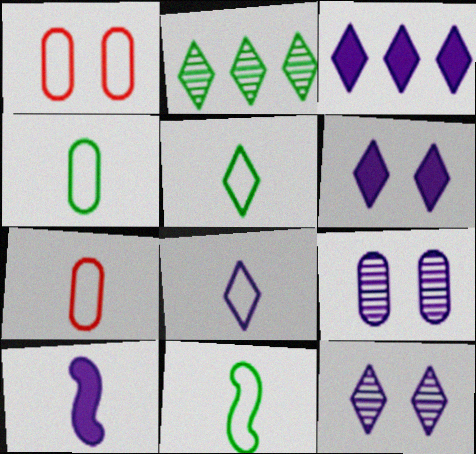[[1, 2, 10], 
[3, 8, 12], 
[4, 5, 11], 
[7, 8, 11]]